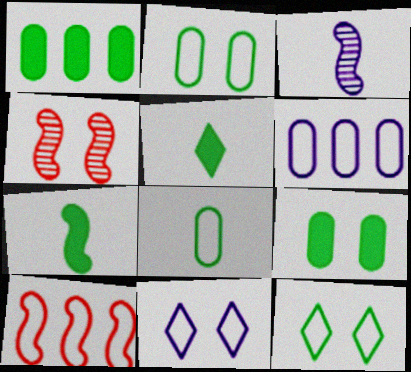[[4, 5, 6], 
[4, 9, 11], 
[8, 10, 11]]